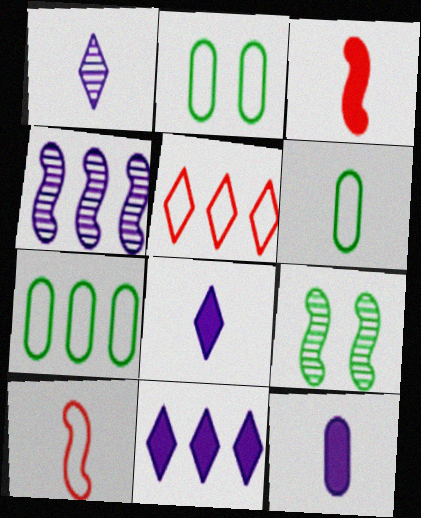[[1, 3, 6], 
[2, 6, 7], 
[5, 9, 12]]